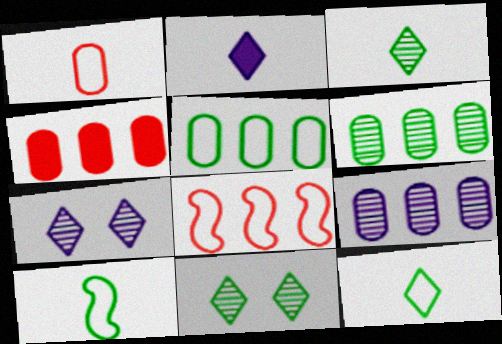[[4, 5, 9], 
[4, 7, 10]]